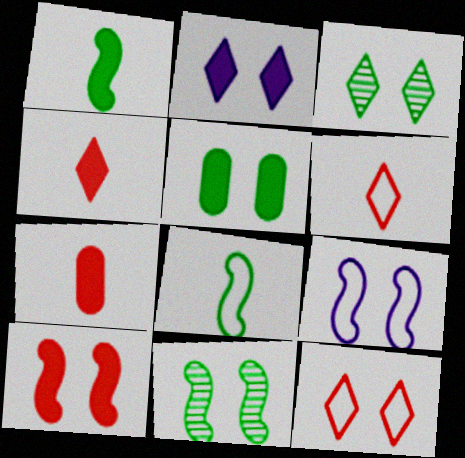[[2, 3, 12], 
[2, 5, 10], 
[9, 10, 11]]